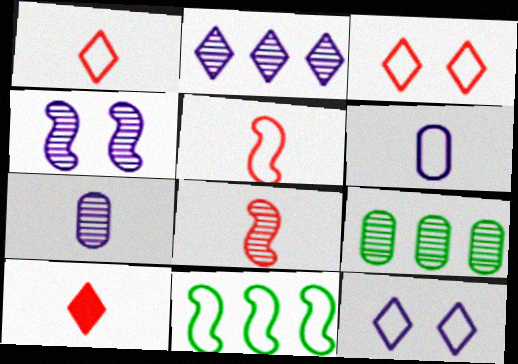[[2, 4, 7], 
[3, 6, 11]]